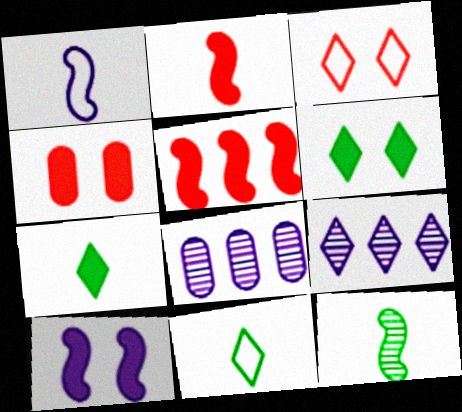[[1, 2, 12], 
[3, 7, 9], 
[4, 6, 10]]